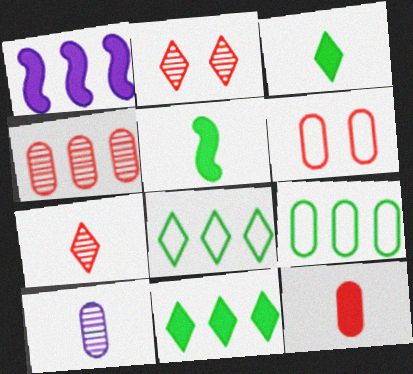[[1, 4, 8], 
[4, 6, 12]]